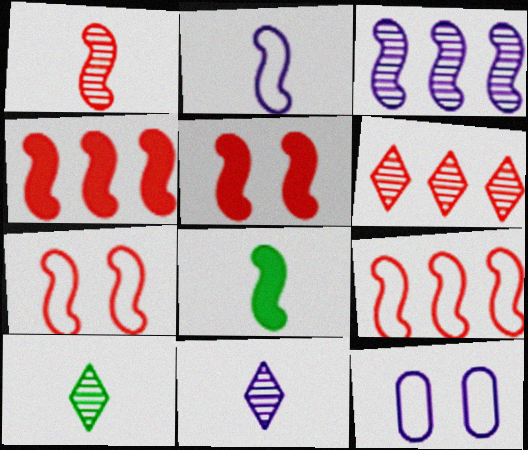[[1, 2, 8], 
[1, 4, 7], 
[1, 5, 9], 
[3, 7, 8], 
[4, 10, 12], 
[6, 8, 12]]